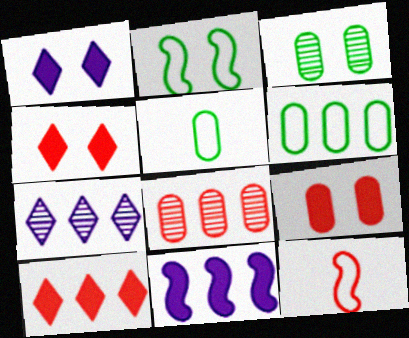[[4, 8, 12]]